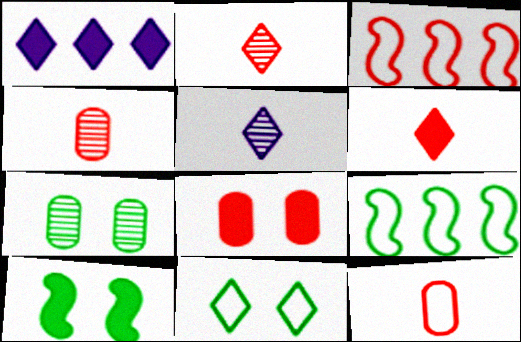[[1, 2, 11], 
[2, 3, 8], 
[5, 8, 9], 
[7, 10, 11]]